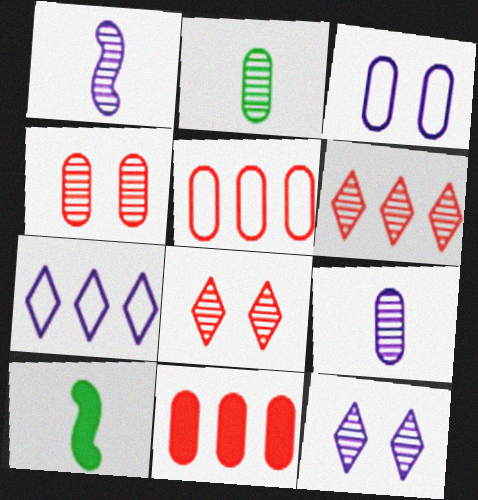[[2, 3, 11], 
[3, 6, 10], 
[4, 7, 10], 
[5, 10, 12]]